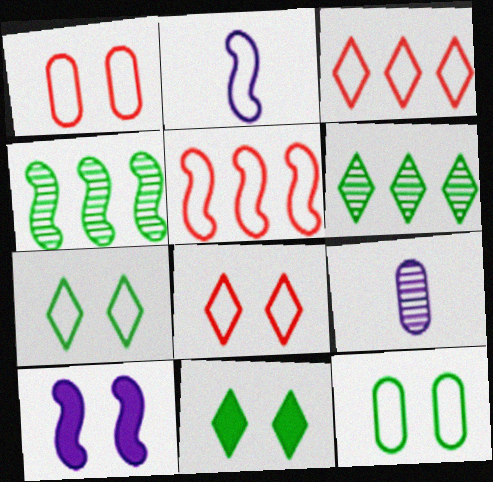[[2, 3, 12], 
[5, 9, 11]]